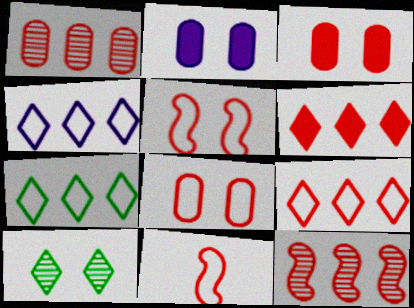[[2, 5, 10], 
[4, 7, 9], 
[8, 9, 11]]